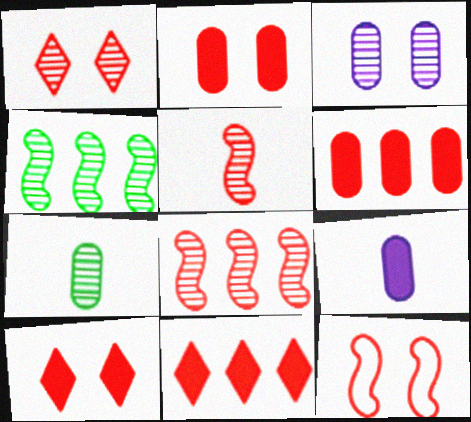[[1, 2, 12]]